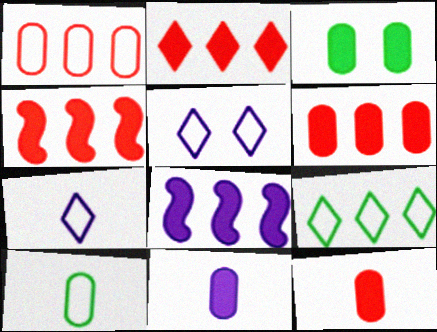[[2, 4, 6], 
[3, 6, 11]]